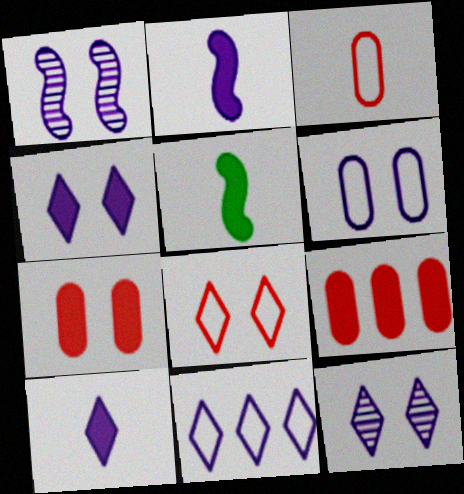[[1, 4, 6], 
[4, 5, 9], 
[10, 11, 12]]